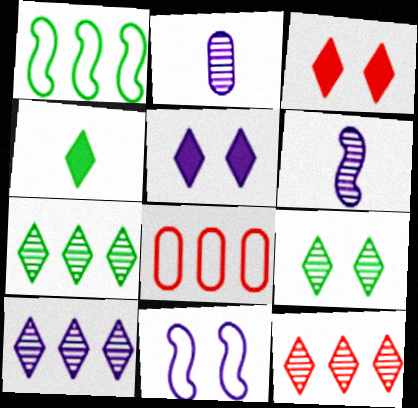[[1, 2, 3], 
[7, 10, 12]]